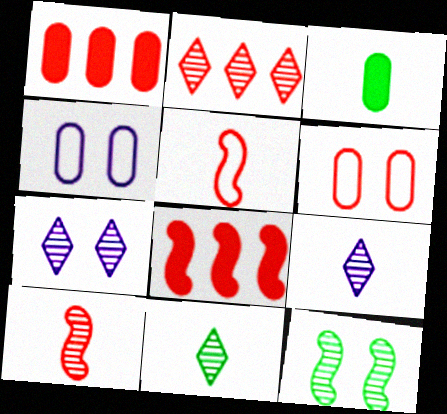[[2, 7, 11], 
[3, 5, 9], 
[4, 8, 11]]